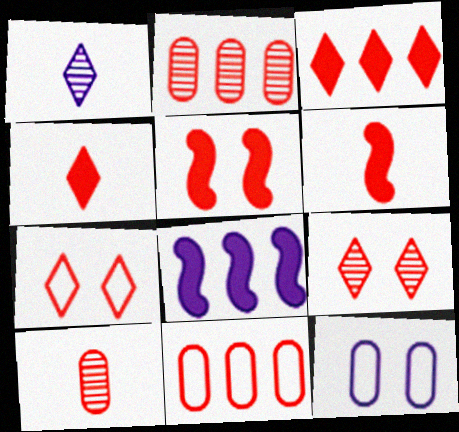[[1, 8, 12], 
[2, 6, 7], 
[6, 9, 11]]